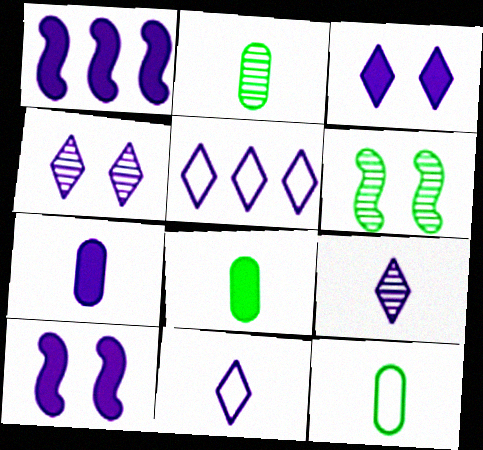[[1, 3, 7], 
[2, 8, 12], 
[3, 5, 9]]